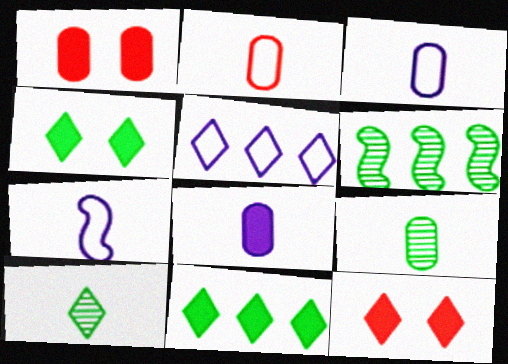[[2, 8, 9], 
[3, 6, 12], 
[5, 10, 12]]